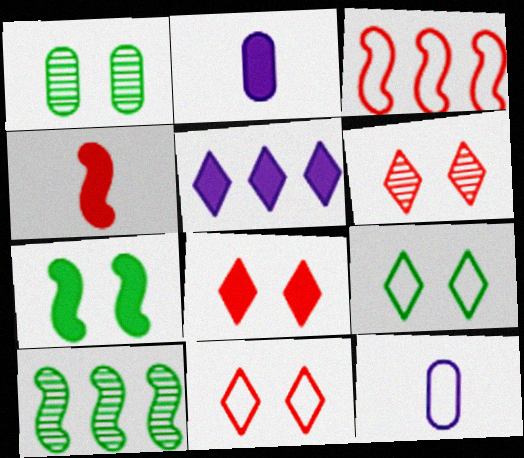[[1, 7, 9], 
[2, 10, 11], 
[3, 9, 12], 
[6, 8, 11], 
[8, 10, 12]]